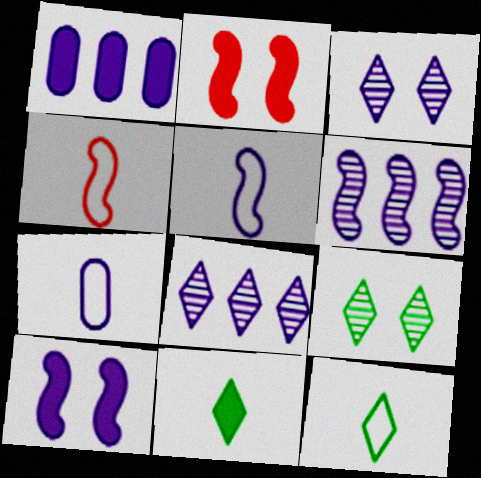[[1, 2, 11], 
[1, 3, 5], 
[1, 4, 9], 
[4, 7, 12], 
[5, 6, 10], 
[7, 8, 10]]